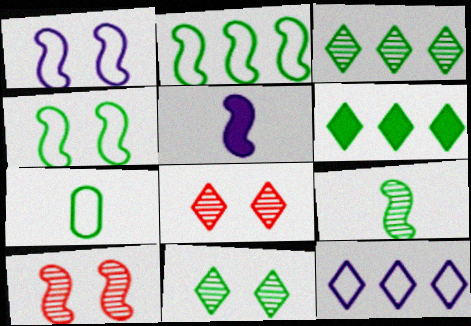[[2, 5, 10]]